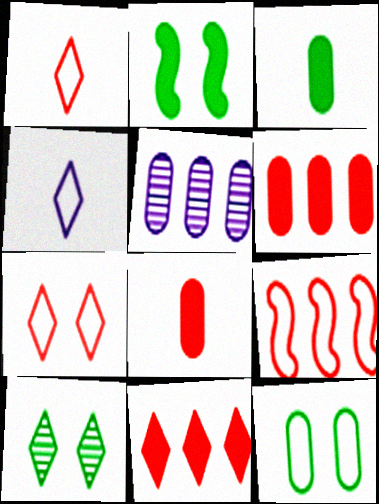[[1, 2, 5], 
[2, 10, 12], 
[4, 9, 12], 
[4, 10, 11], 
[5, 8, 12]]